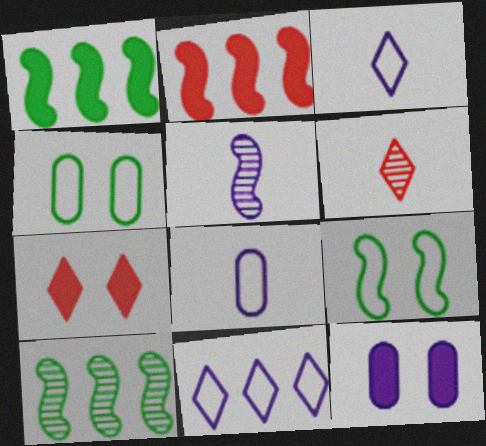[[2, 5, 9], 
[5, 11, 12], 
[7, 8, 10]]